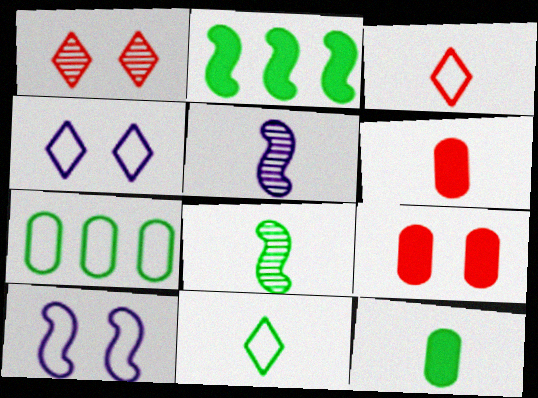[[3, 5, 12], 
[3, 7, 10], 
[5, 6, 11], 
[8, 11, 12]]